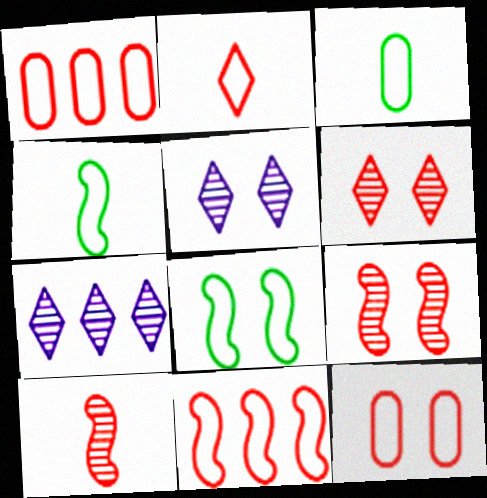[[2, 11, 12]]